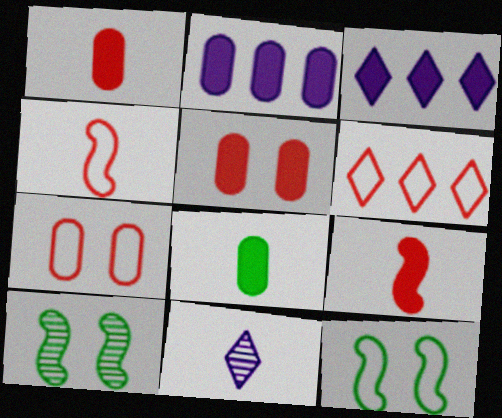[[2, 5, 8], 
[4, 6, 7], 
[4, 8, 11]]